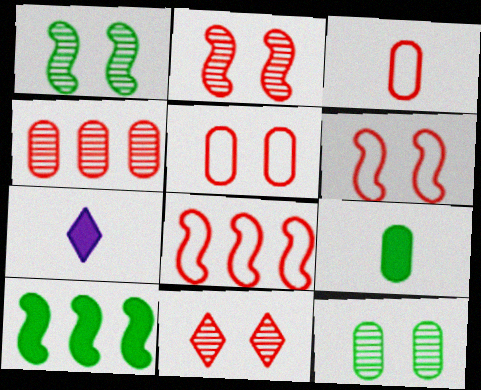[[7, 8, 12]]